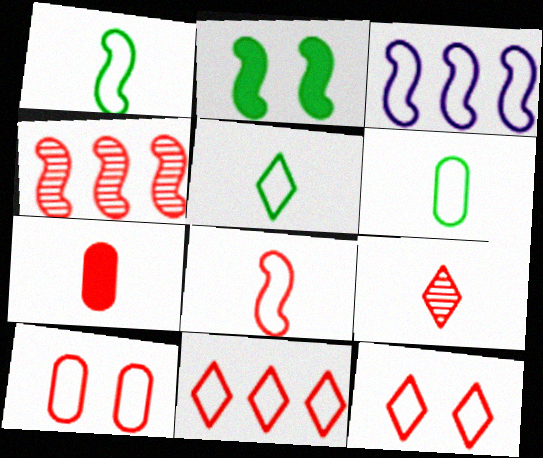[[1, 5, 6], 
[3, 5, 10], 
[3, 6, 12], 
[4, 7, 12], 
[7, 8, 9], 
[8, 10, 11]]